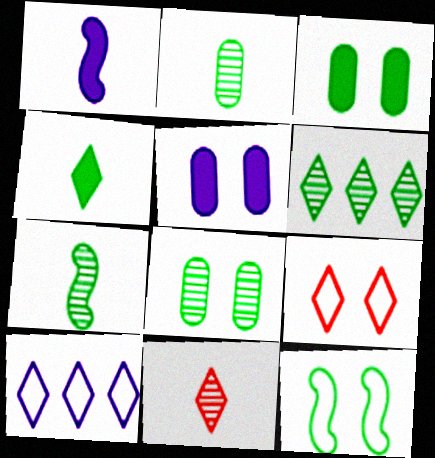[[6, 7, 8]]